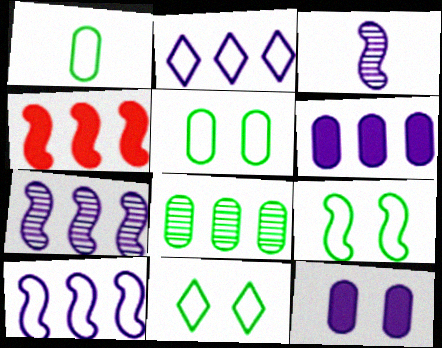[[2, 3, 12], 
[2, 4, 8], 
[2, 6, 7], 
[3, 4, 9], 
[5, 9, 11]]